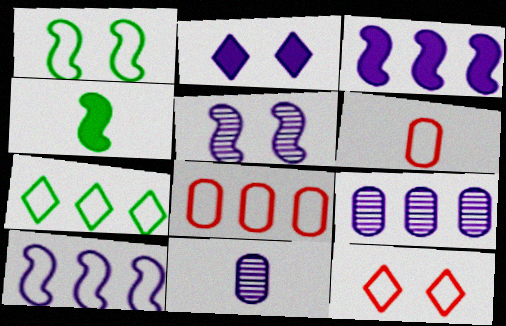[[2, 10, 11], 
[4, 9, 12], 
[7, 8, 10]]